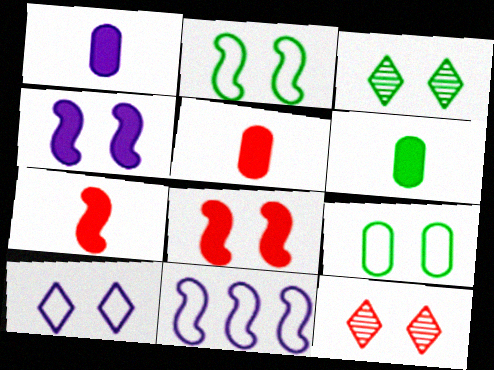[[1, 5, 6], 
[3, 5, 11], 
[4, 9, 12], 
[6, 11, 12]]